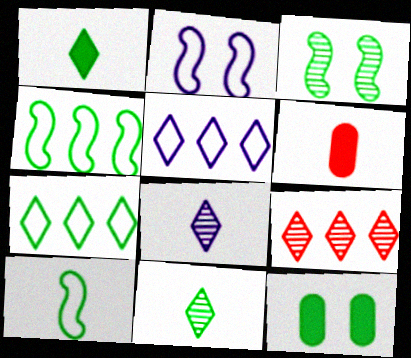[[3, 5, 6], 
[4, 11, 12], 
[6, 8, 10]]